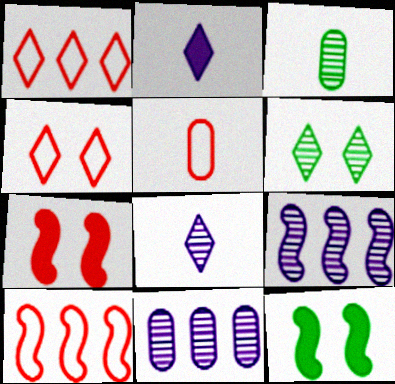[[1, 2, 6], 
[4, 5, 10]]